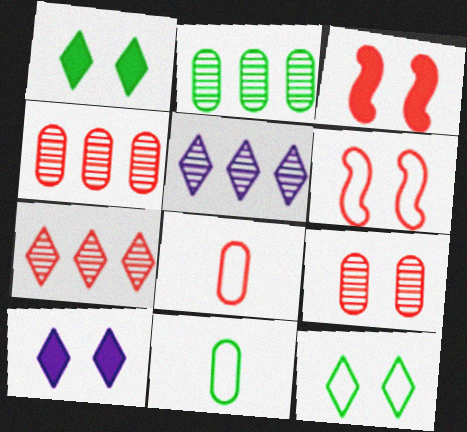[[3, 5, 11], 
[3, 7, 8]]